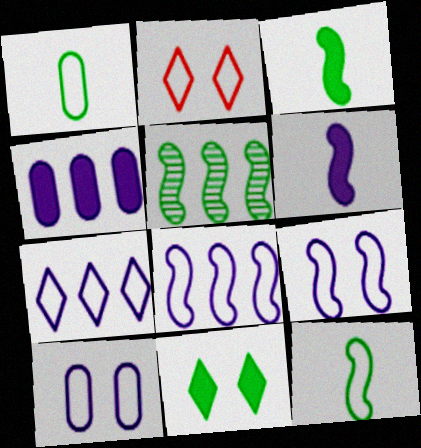[[1, 2, 8], 
[1, 5, 11]]